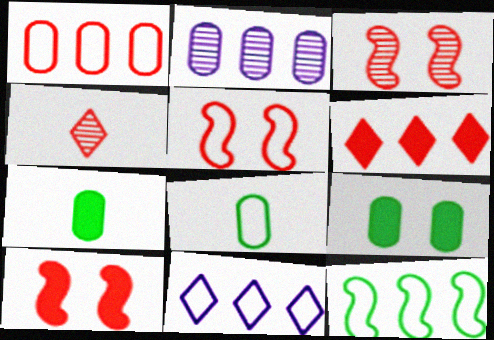[[1, 4, 10], 
[1, 11, 12], 
[2, 6, 12], 
[3, 5, 10], 
[3, 7, 11], 
[5, 8, 11]]